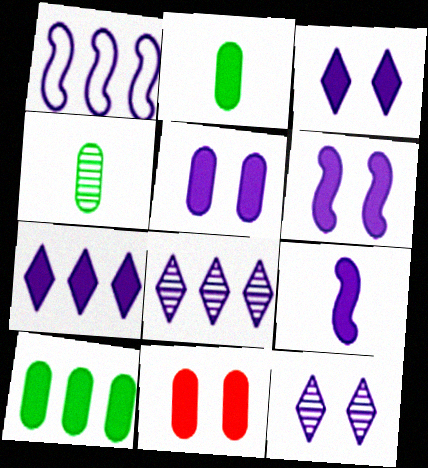[[3, 5, 6], 
[5, 7, 9]]